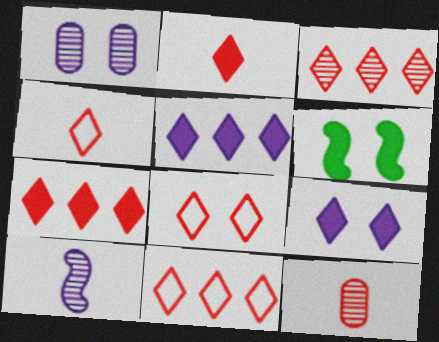[[1, 6, 8], 
[2, 3, 8], 
[3, 7, 11], 
[4, 8, 11]]